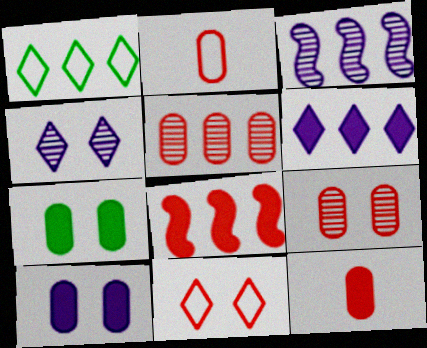[]